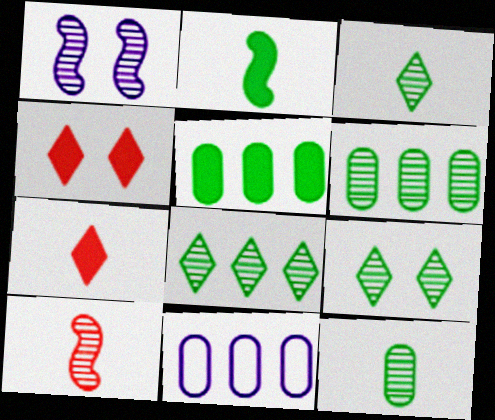[[3, 8, 9]]